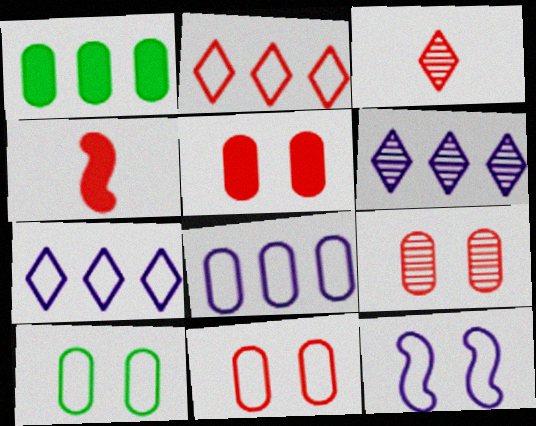[[1, 3, 12], 
[2, 4, 9], 
[4, 6, 10], 
[5, 9, 11]]